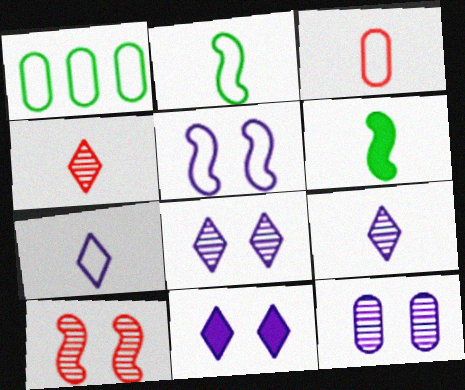[[2, 3, 7], 
[3, 6, 9], 
[5, 11, 12]]